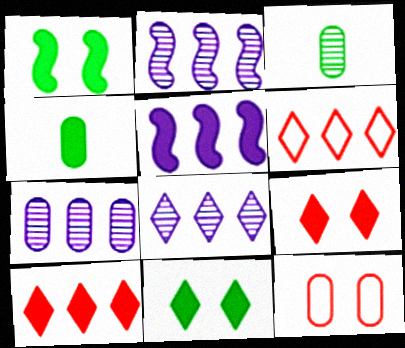[[2, 7, 8], 
[4, 5, 9], 
[4, 7, 12]]